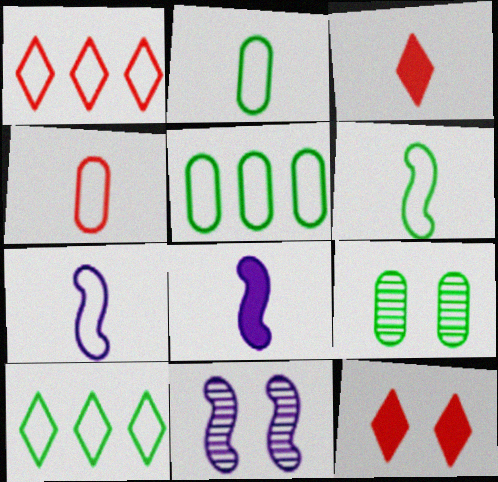[[1, 8, 9], 
[3, 5, 11]]